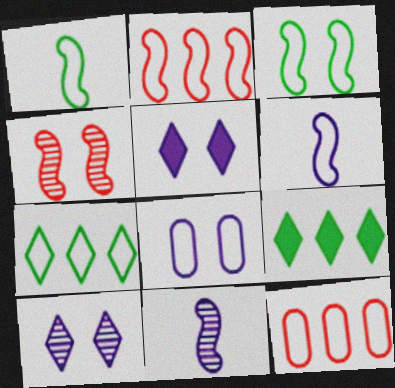[[2, 3, 6]]